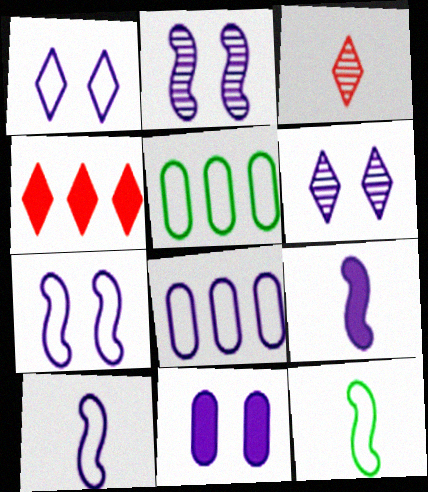[[1, 2, 11], 
[1, 8, 10], 
[6, 7, 11], 
[6, 8, 9]]